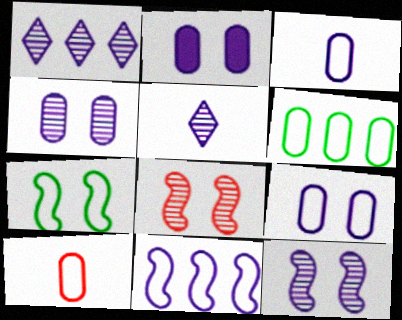[[2, 4, 9], 
[2, 5, 11], 
[6, 9, 10]]